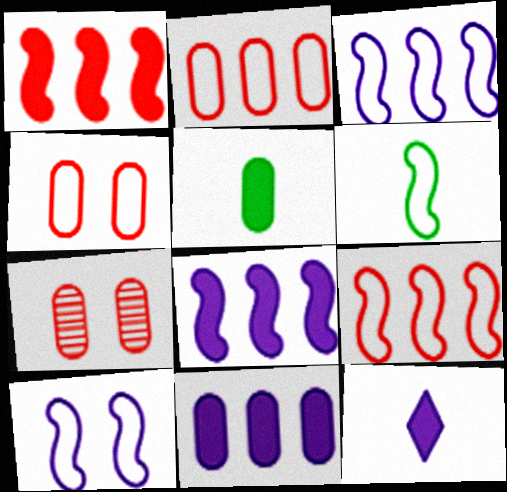[[6, 9, 10]]